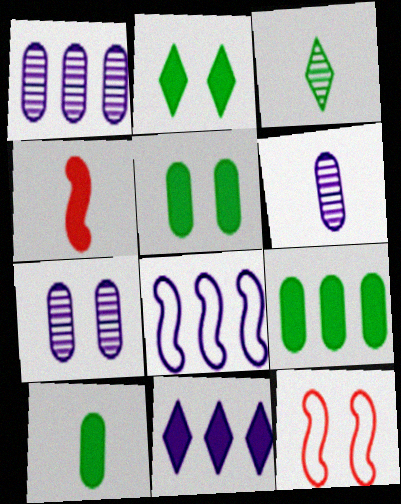[[1, 6, 7], 
[1, 8, 11], 
[2, 7, 12], 
[4, 5, 11], 
[5, 9, 10]]